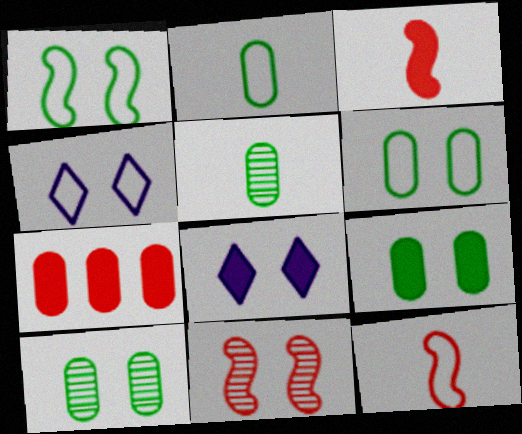[[4, 9, 11], 
[6, 8, 11], 
[6, 9, 10]]